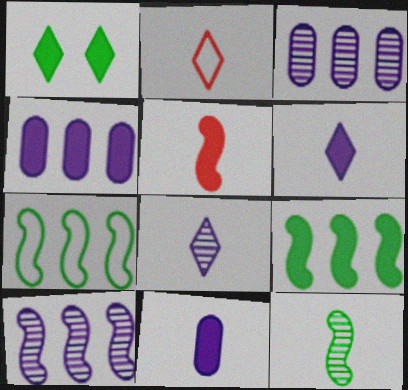[[1, 4, 5], 
[2, 11, 12]]